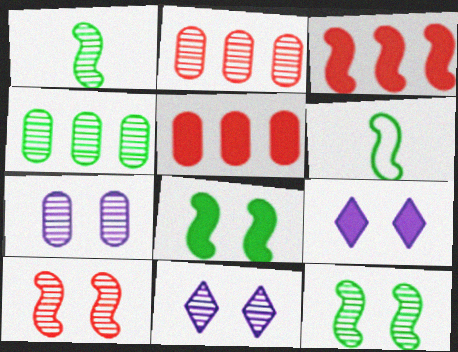[[1, 2, 11], 
[2, 6, 9], 
[5, 6, 11]]